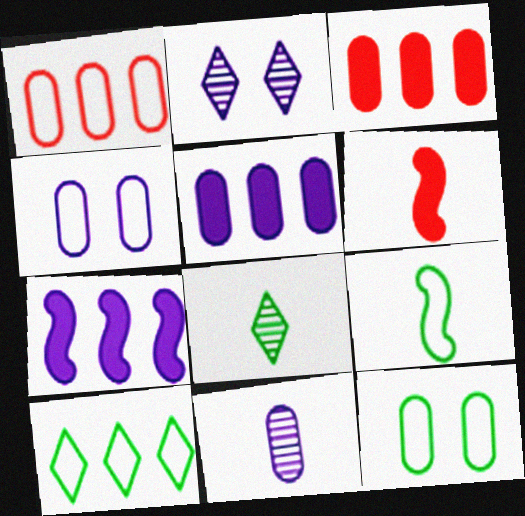[[2, 3, 9], 
[3, 11, 12], 
[4, 5, 11], 
[9, 10, 12]]